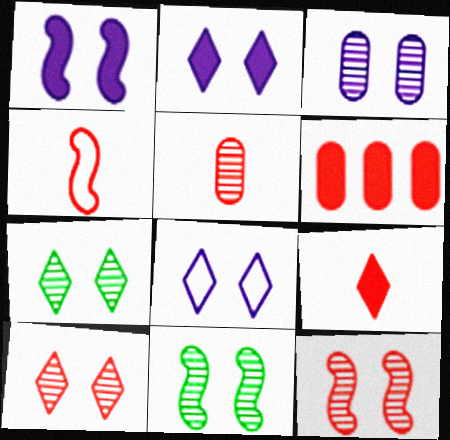[[1, 3, 8], 
[3, 7, 12], 
[3, 10, 11], 
[4, 5, 9], 
[4, 6, 10]]